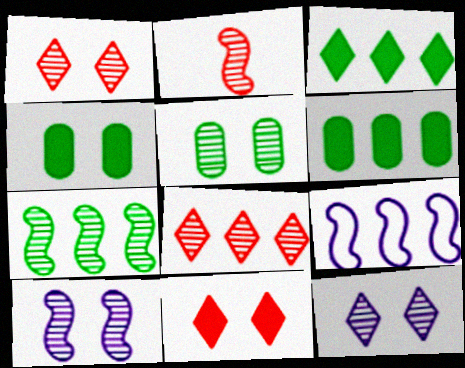[[1, 5, 10], 
[2, 7, 10], 
[6, 8, 9]]